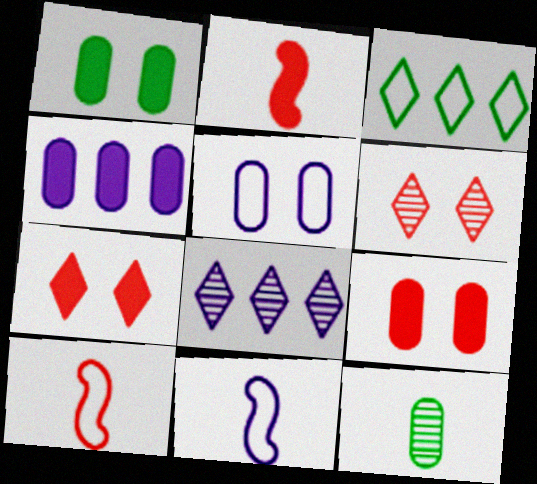[[1, 8, 10], 
[3, 5, 10]]